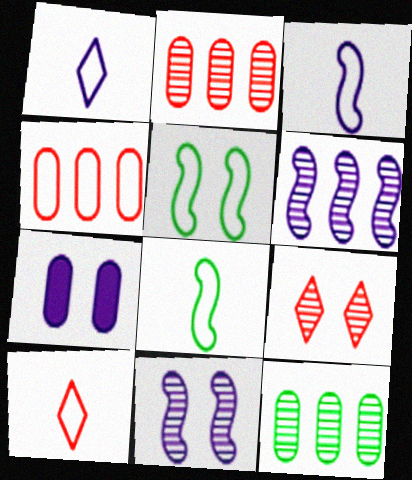[[1, 4, 5], 
[1, 6, 7], 
[5, 7, 9]]